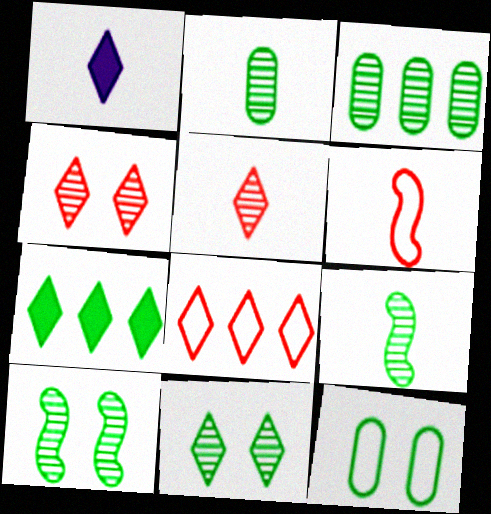[[1, 2, 6], 
[1, 8, 11], 
[3, 9, 11], 
[7, 9, 12]]